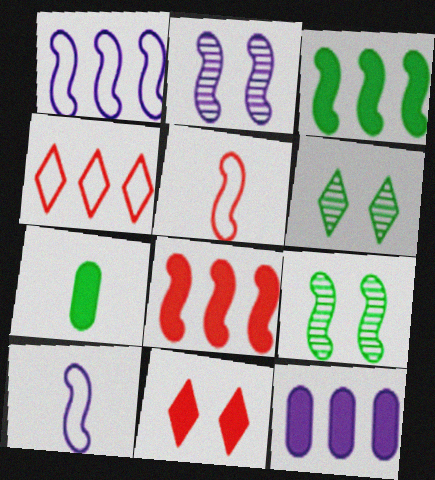[[2, 3, 5], 
[2, 4, 7], 
[5, 6, 12], 
[8, 9, 10]]